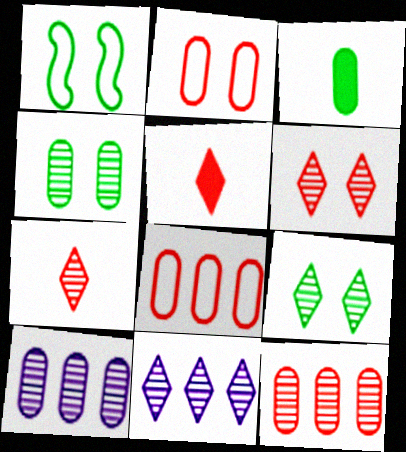[[1, 5, 10], 
[2, 3, 10], 
[7, 9, 11]]